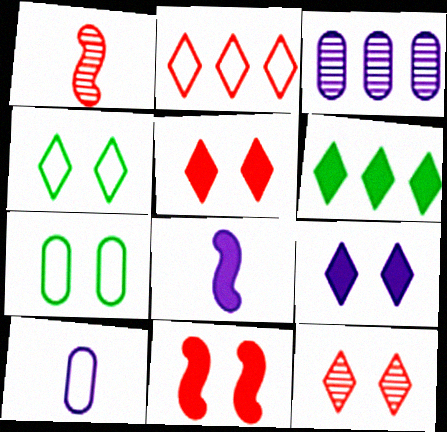[[4, 9, 12]]